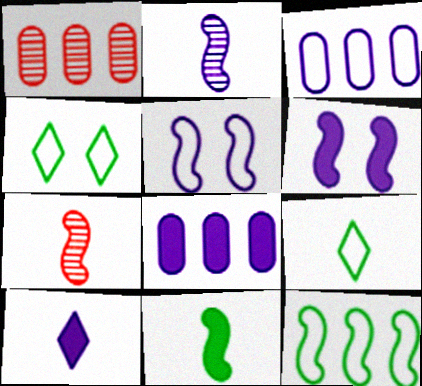[[1, 6, 9], 
[4, 7, 8], 
[6, 7, 12], 
[6, 8, 10]]